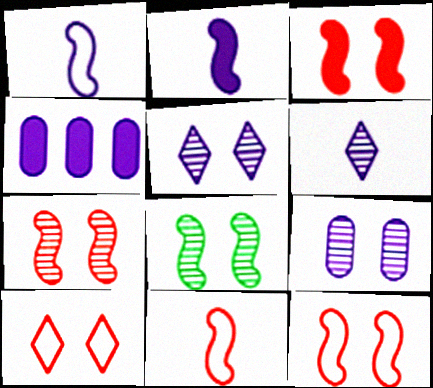[[1, 4, 5], 
[3, 7, 12]]